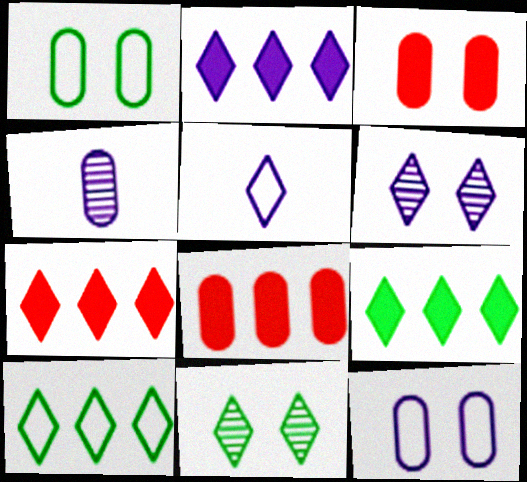[[1, 4, 8], 
[2, 5, 6], 
[2, 7, 9], 
[5, 7, 11]]